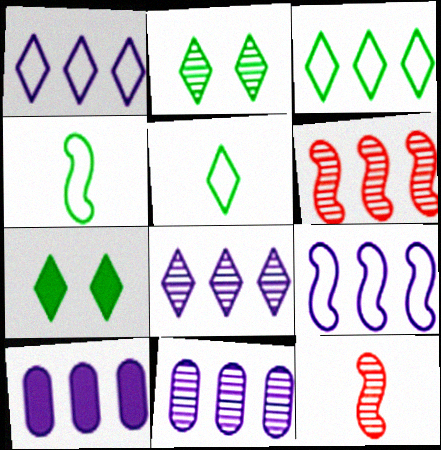[[2, 11, 12], 
[3, 6, 10], 
[8, 9, 10]]